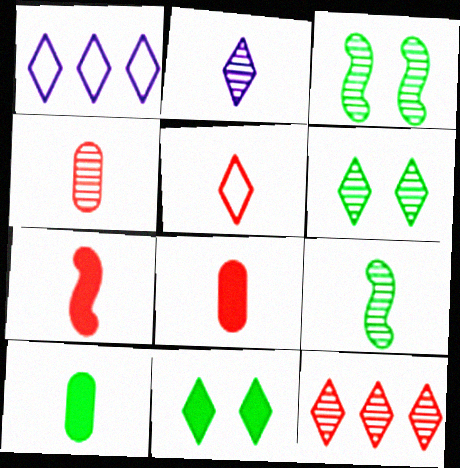[[1, 3, 8], 
[2, 4, 9], 
[2, 6, 12], 
[4, 5, 7]]